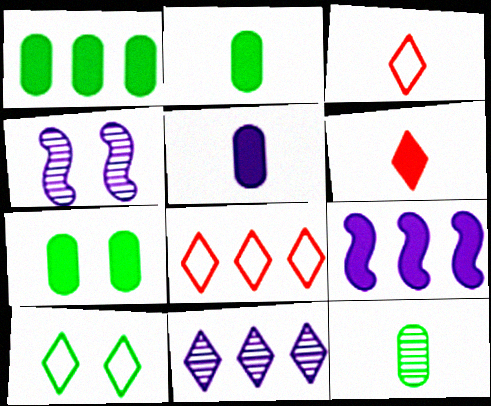[[1, 2, 7], 
[1, 3, 4], 
[2, 4, 8], 
[6, 7, 9], 
[6, 10, 11]]